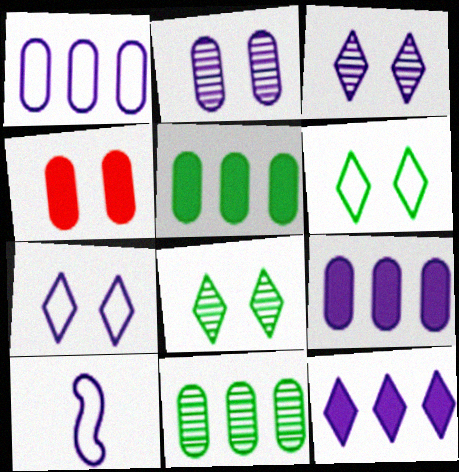[[1, 7, 10], 
[2, 10, 12], 
[3, 9, 10]]